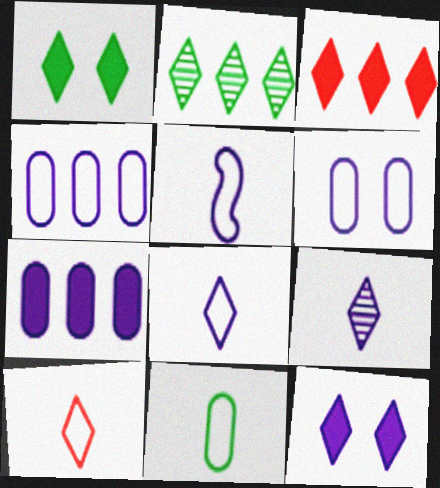[[2, 10, 12], 
[5, 10, 11]]